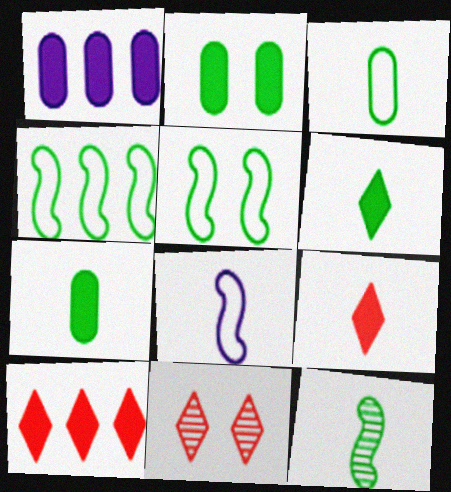[[3, 6, 12]]